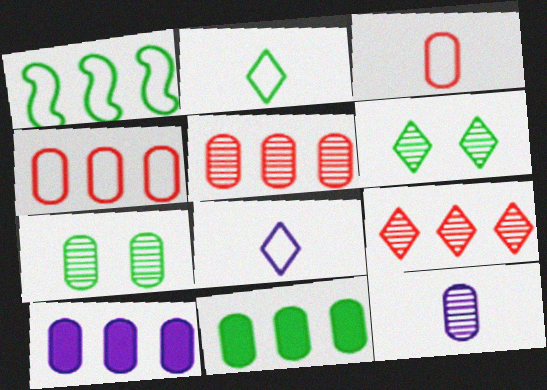[[1, 9, 10], 
[3, 7, 10], 
[5, 7, 12]]